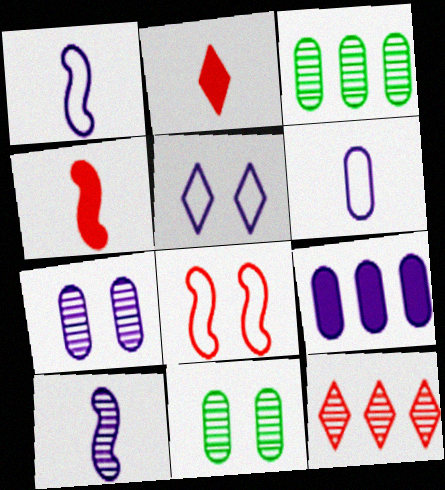[[3, 4, 5], 
[5, 9, 10], 
[6, 7, 9], 
[10, 11, 12]]